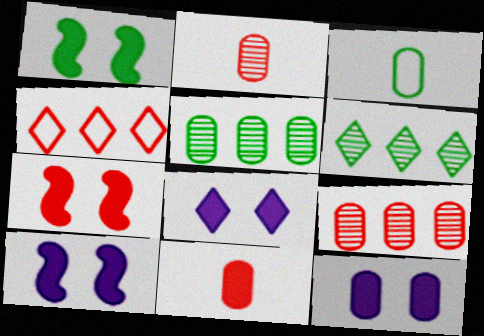[[1, 3, 6], 
[1, 7, 10], 
[2, 4, 7], 
[3, 9, 12], 
[8, 10, 12]]